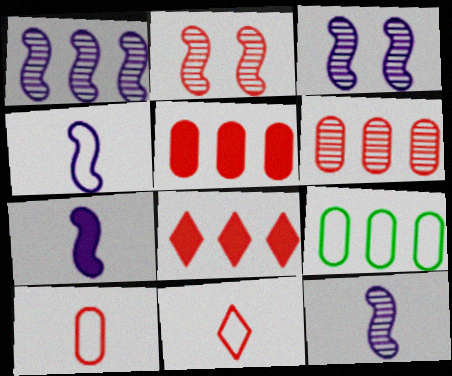[[1, 3, 12], 
[1, 8, 9], 
[2, 5, 11], 
[2, 8, 10], 
[4, 7, 12]]